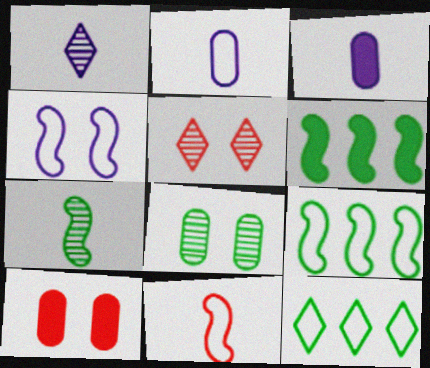[[1, 9, 10], 
[2, 5, 6], 
[3, 5, 9], 
[4, 9, 11]]